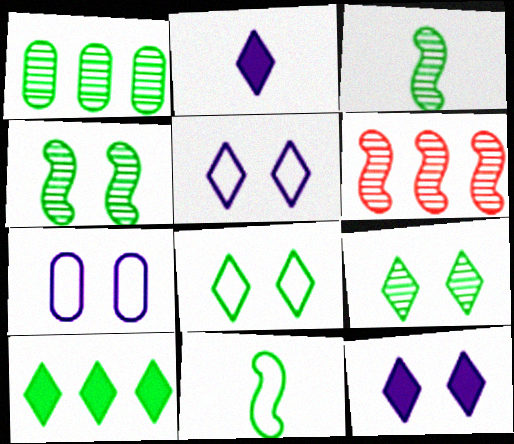[[1, 3, 9]]